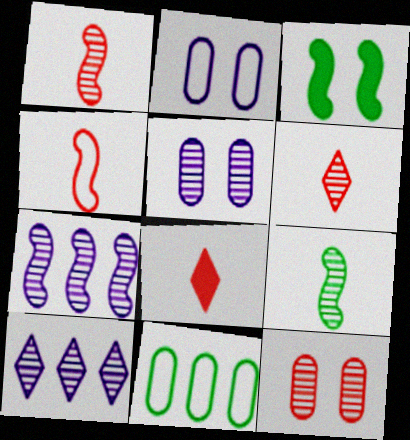[[3, 4, 7], 
[9, 10, 12]]